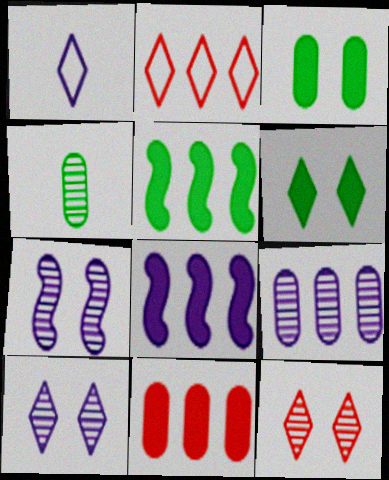[[2, 5, 9]]